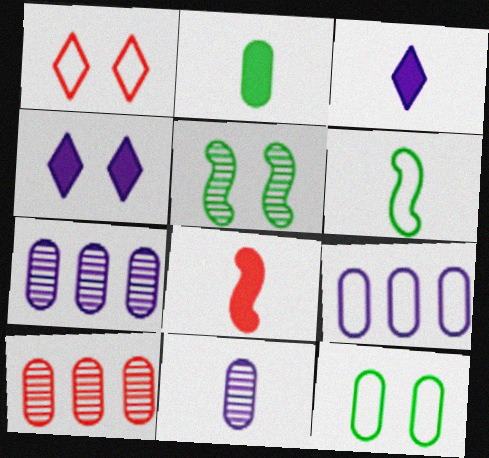[[1, 6, 9], 
[1, 8, 10], 
[2, 3, 8], 
[4, 6, 10]]